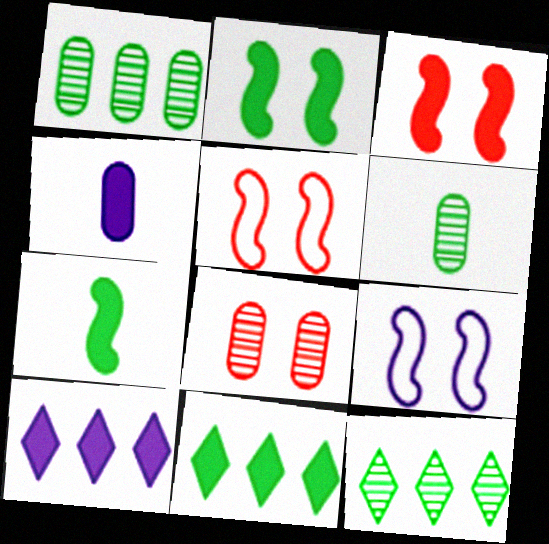[[3, 4, 11], 
[4, 5, 12], 
[5, 6, 10]]